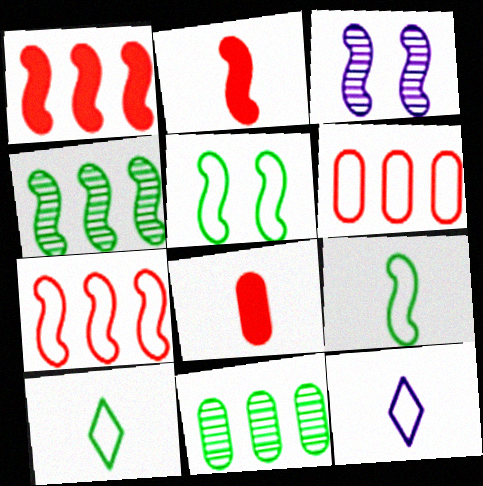[[1, 3, 9], 
[5, 6, 12]]